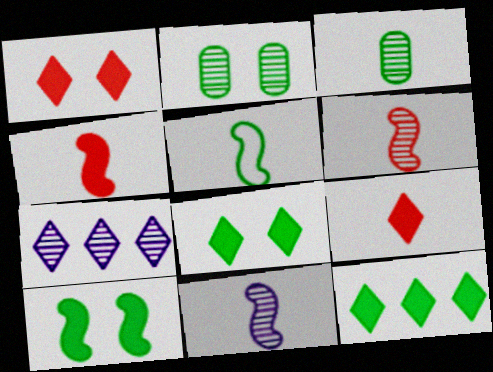[[2, 5, 12], 
[2, 6, 7], 
[4, 5, 11]]